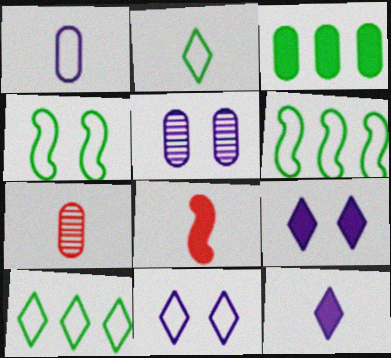[[3, 8, 9], 
[5, 8, 10], 
[6, 7, 9]]